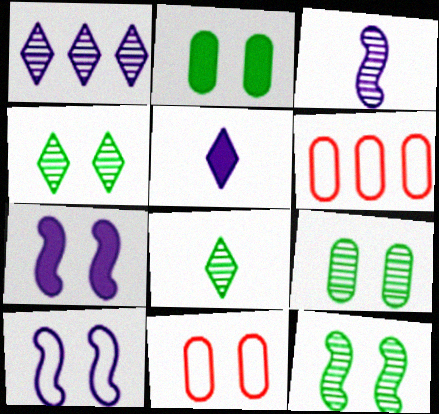[[4, 7, 11], 
[4, 9, 12], 
[5, 6, 12], 
[6, 7, 8]]